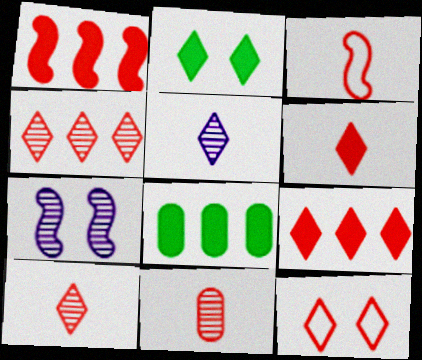[[1, 11, 12], 
[3, 6, 11], 
[4, 6, 12], 
[9, 10, 12]]